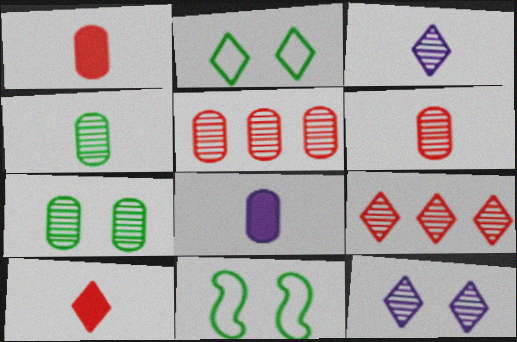[[8, 9, 11]]